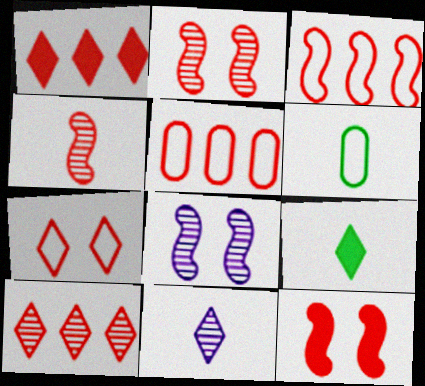[[1, 6, 8], 
[3, 4, 12], 
[5, 8, 9]]